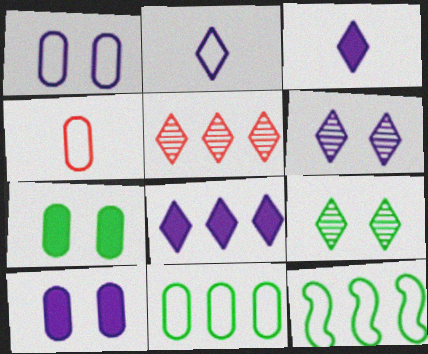[[1, 4, 11], 
[2, 6, 8]]